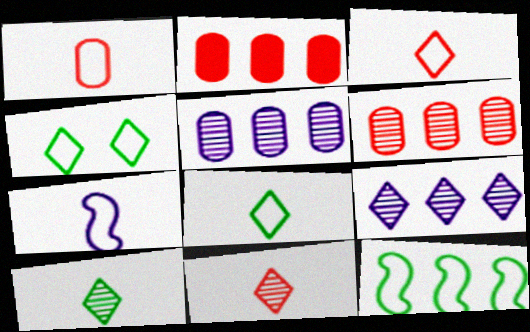[[1, 7, 8], 
[2, 9, 12]]